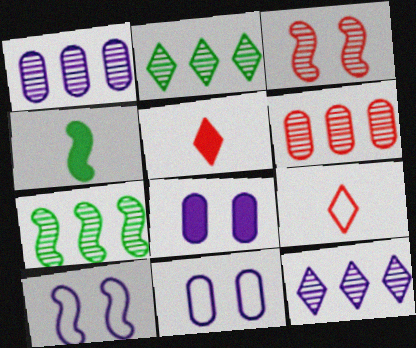[[5, 7, 11], 
[6, 7, 12], 
[7, 8, 9]]